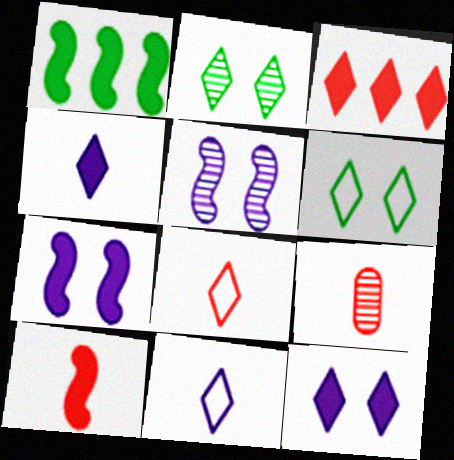[[1, 7, 10], 
[2, 3, 11], 
[8, 9, 10]]